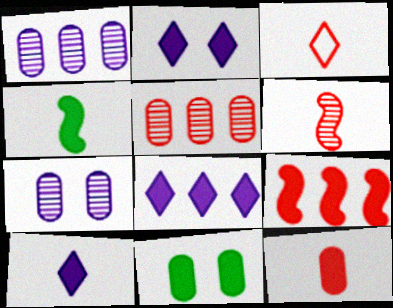[[2, 8, 10], 
[3, 6, 12], 
[4, 10, 12], 
[9, 10, 11]]